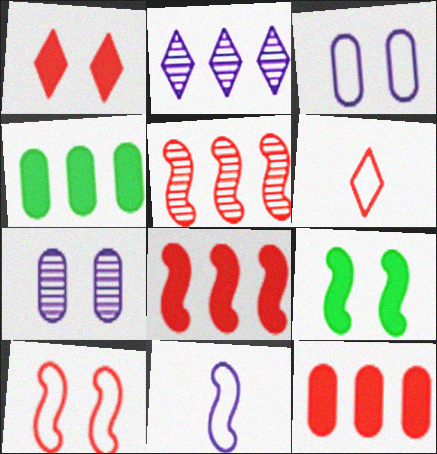[[5, 9, 11]]